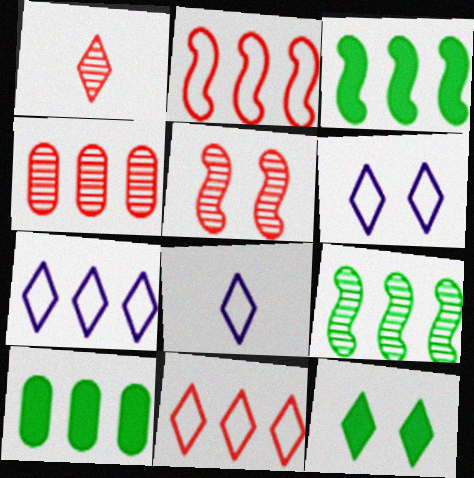[[1, 4, 5], 
[1, 7, 12], 
[3, 4, 7], 
[5, 8, 10], 
[6, 7, 8]]